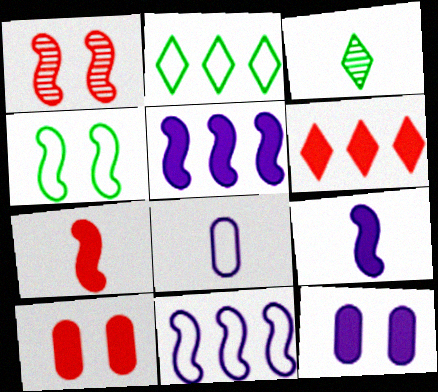[[3, 7, 8], 
[3, 10, 11], 
[6, 7, 10]]